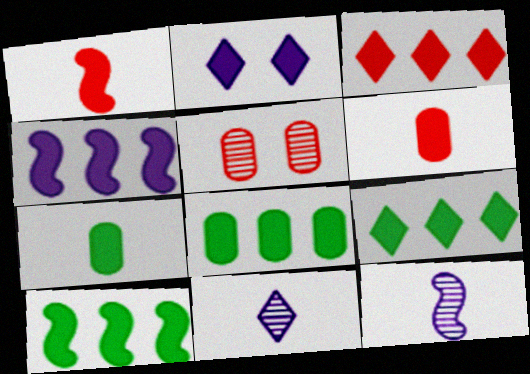[[1, 2, 8], 
[2, 6, 10], 
[3, 4, 8], 
[8, 9, 10]]